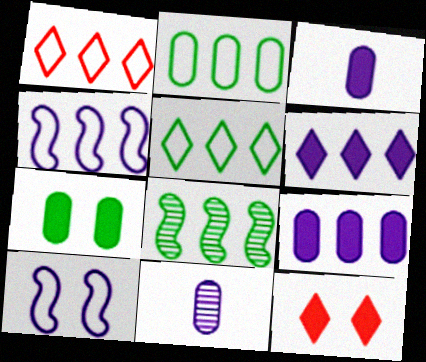[[1, 2, 4], 
[1, 8, 9], 
[6, 10, 11]]